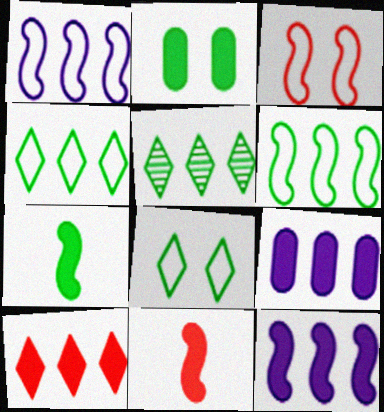[]